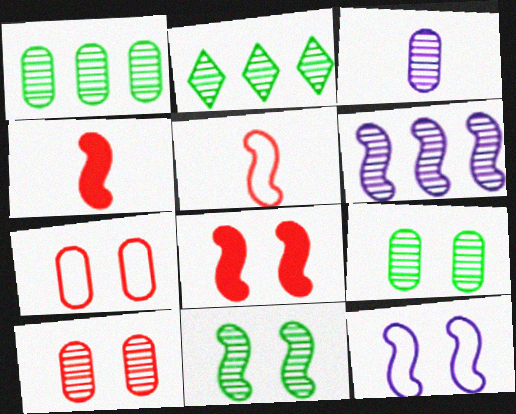[[1, 3, 10], 
[8, 11, 12]]